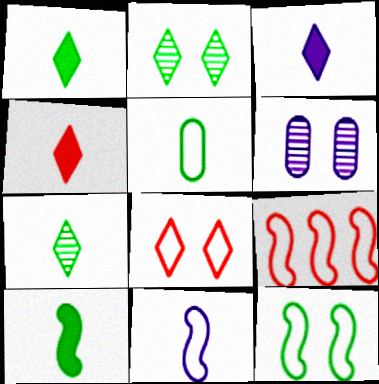[[1, 3, 4], 
[1, 6, 9], 
[5, 7, 10], 
[9, 11, 12]]